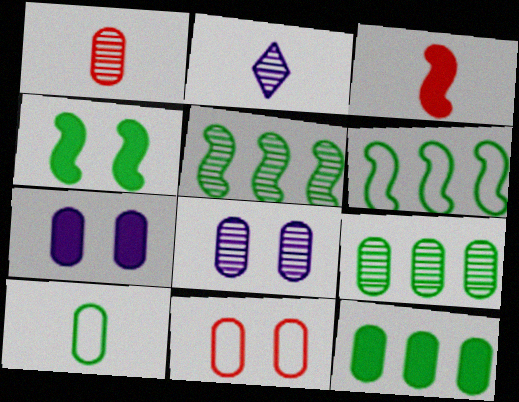[[1, 8, 9], 
[2, 3, 10]]